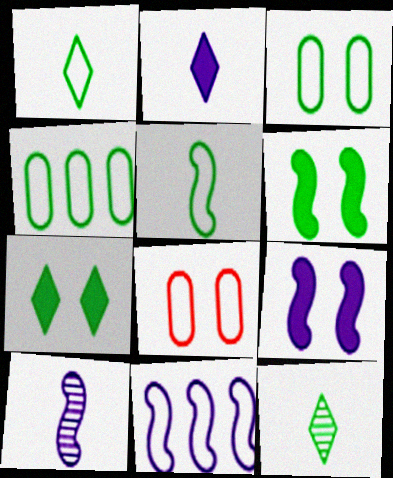[[1, 8, 11], 
[4, 6, 12], 
[9, 10, 11]]